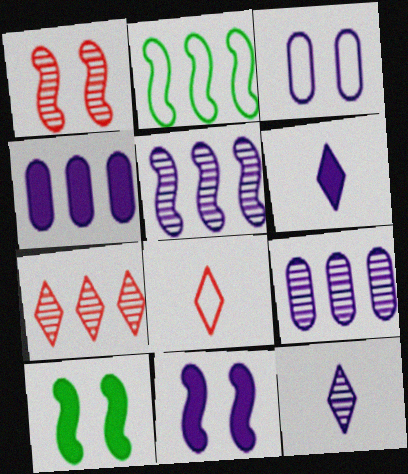[[2, 3, 8], 
[2, 4, 7], 
[3, 5, 6], 
[4, 6, 11], 
[8, 9, 10]]